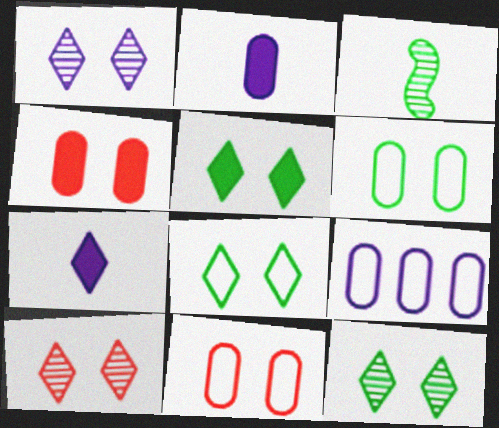[[1, 10, 12], 
[5, 8, 12]]